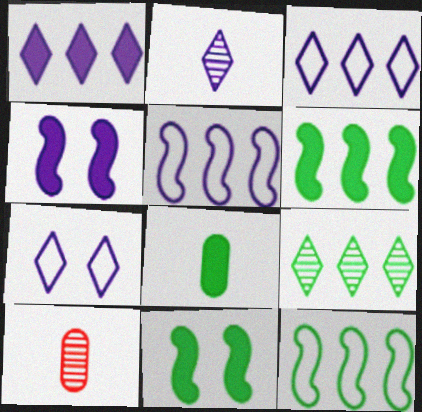[[1, 2, 7], 
[3, 10, 11], 
[6, 7, 10]]